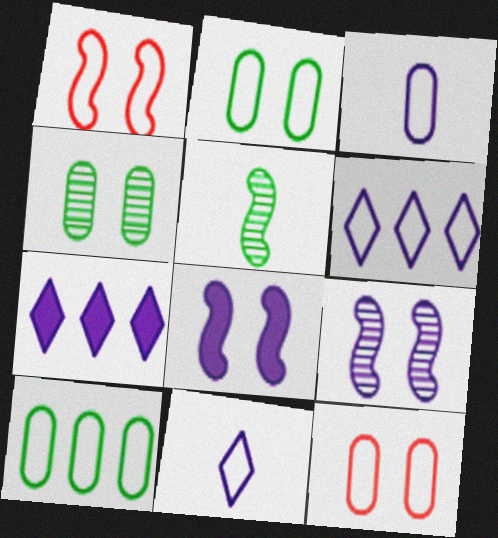[[1, 10, 11], 
[3, 7, 9], 
[3, 10, 12], 
[5, 7, 12]]